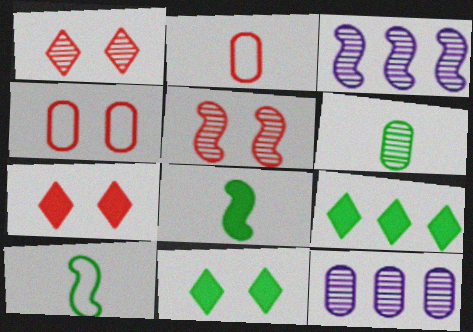[[1, 3, 6], 
[2, 3, 11], 
[4, 5, 7], 
[7, 10, 12]]